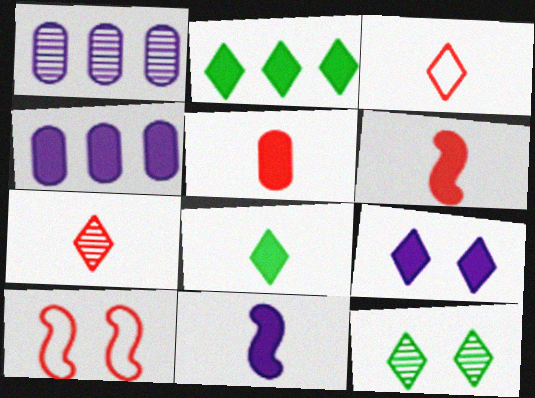[[1, 8, 10], 
[4, 9, 11], 
[5, 8, 11]]